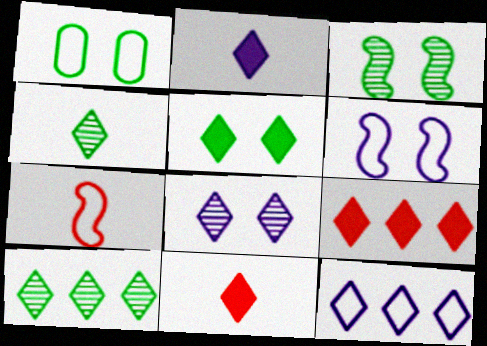[[1, 3, 5], 
[1, 7, 12], 
[2, 5, 9], 
[2, 8, 12], 
[9, 10, 12]]